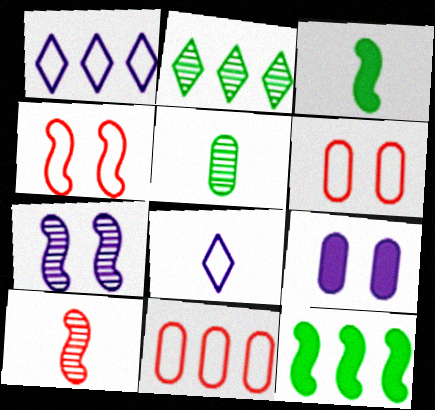[[5, 9, 11]]